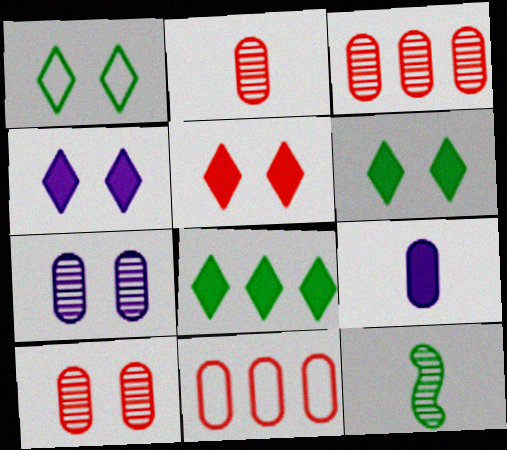[[2, 3, 10], 
[4, 5, 6], 
[4, 11, 12]]